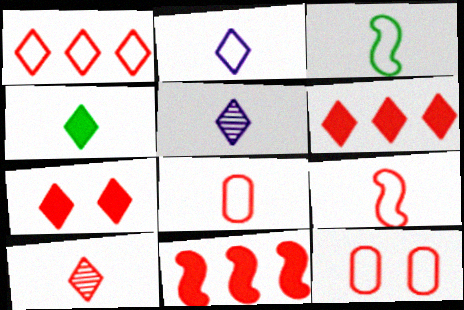[[1, 7, 10], 
[1, 9, 12], 
[2, 3, 8], 
[2, 4, 10], 
[10, 11, 12]]